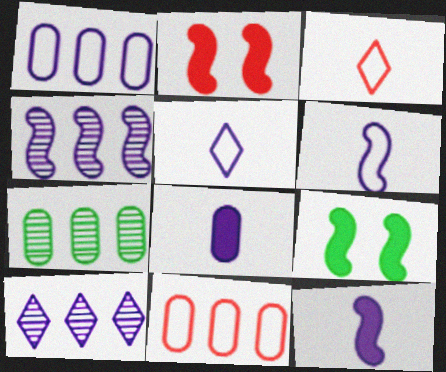[[2, 5, 7]]